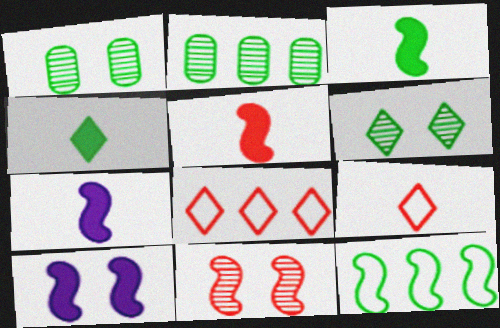[[1, 4, 12], 
[1, 7, 8], 
[2, 9, 10], 
[3, 5, 7], 
[7, 11, 12]]